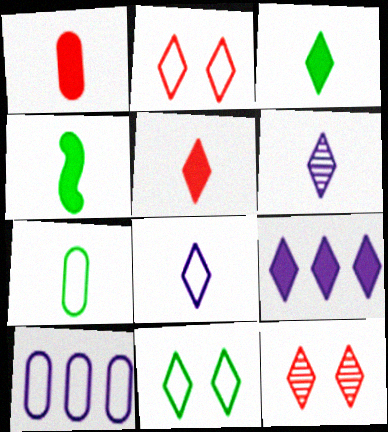[[4, 10, 12]]